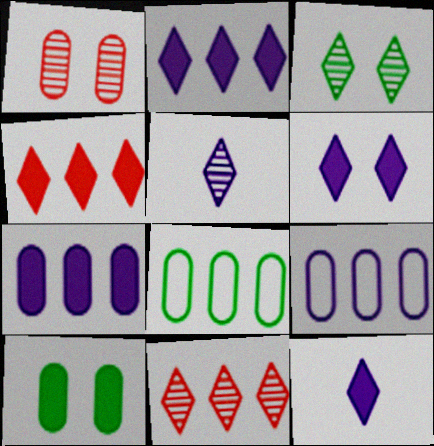[[2, 6, 12], 
[3, 5, 11]]